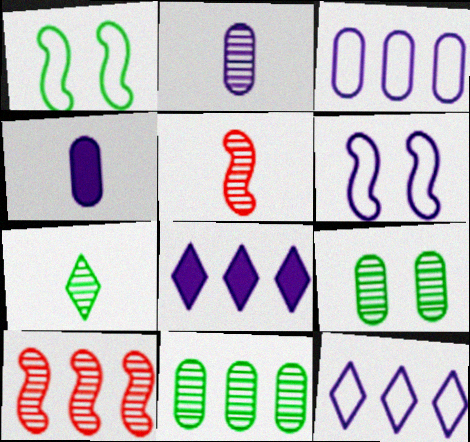[[2, 5, 7], 
[2, 6, 8]]